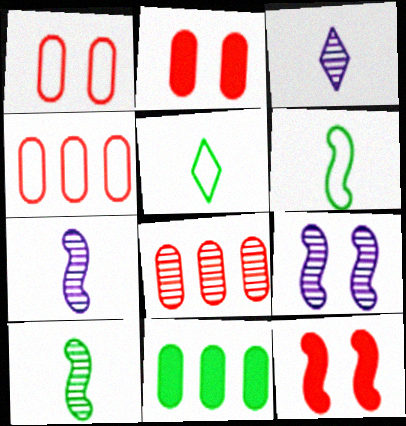[]